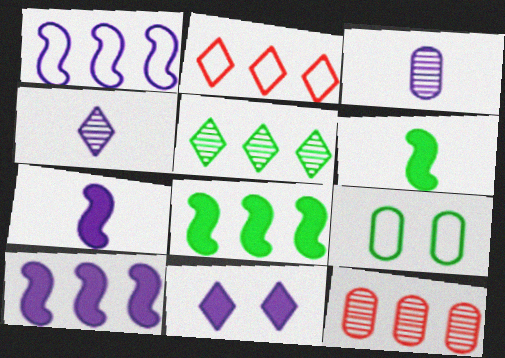[[1, 3, 11], 
[5, 6, 9]]